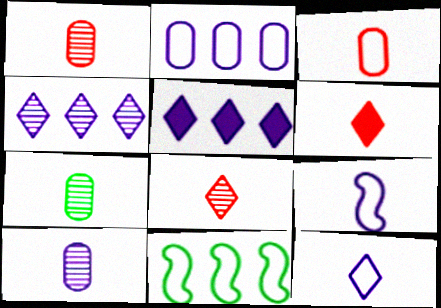[[1, 7, 10], 
[6, 7, 9]]